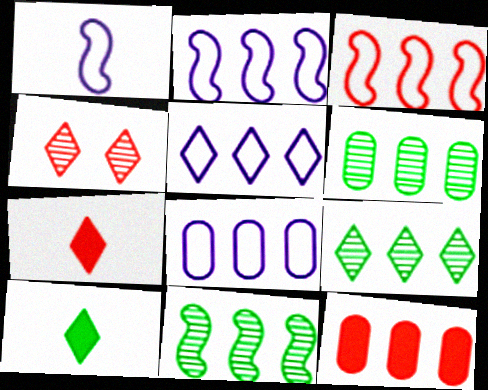[[2, 5, 8], 
[2, 9, 12], 
[4, 5, 10], 
[5, 11, 12], 
[6, 8, 12], 
[6, 9, 11]]